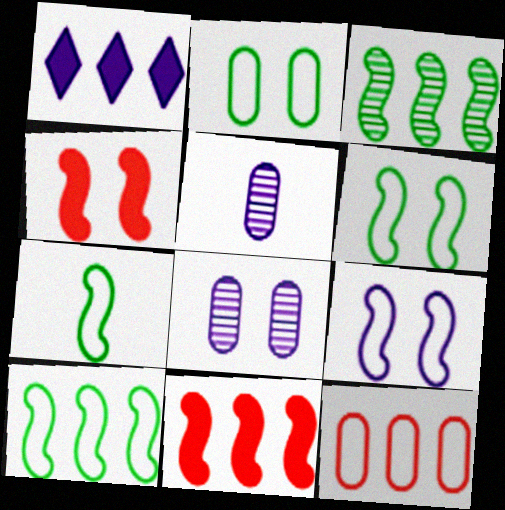[[1, 3, 12], 
[1, 5, 9], 
[6, 7, 10]]